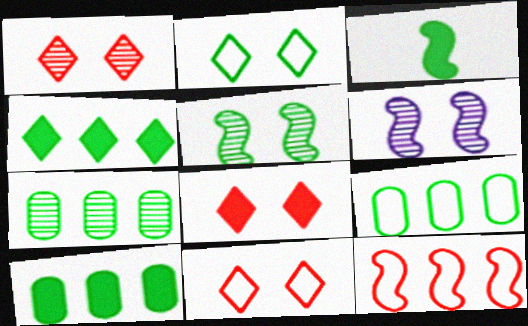[[1, 8, 11], 
[2, 3, 7], 
[3, 6, 12], 
[7, 9, 10]]